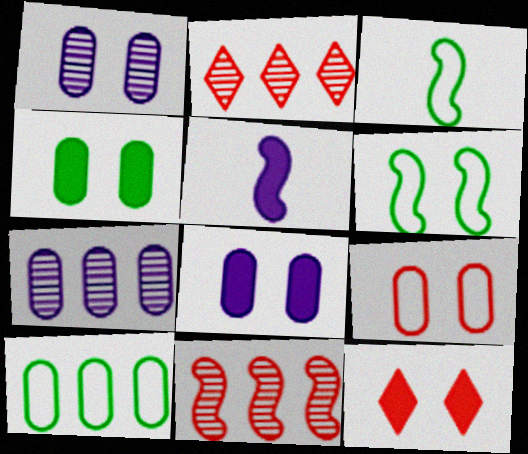[[1, 4, 9], 
[1, 6, 12], 
[2, 3, 8], 
[3, 7, 12], 
[5, 6, 11]]